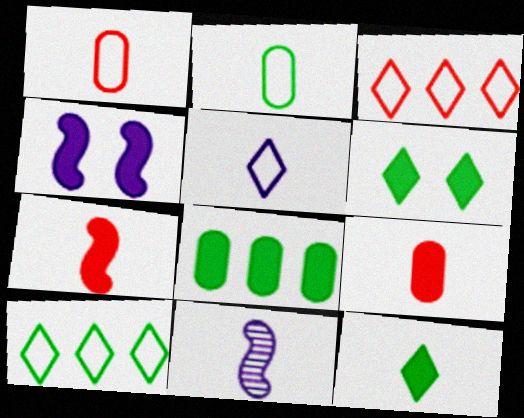[[1, 11, 12]]